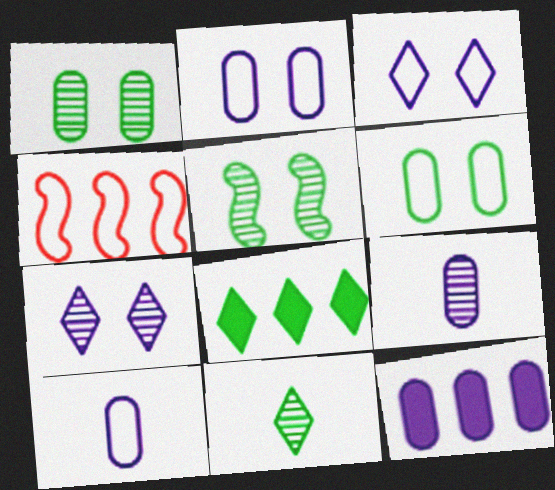[[2, 9, 12]]